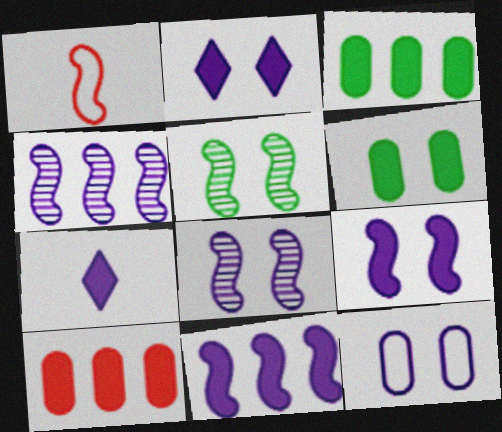[[1, 5, 11], 
[2, 8, 12], 
[4, 7, 12]]